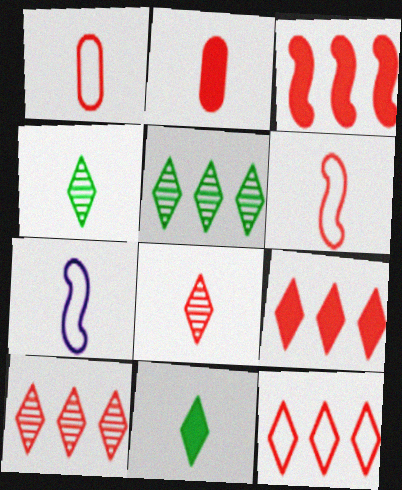[[2, 4, 7], 
[2, 6, 8], 
[9, 10, 12]]